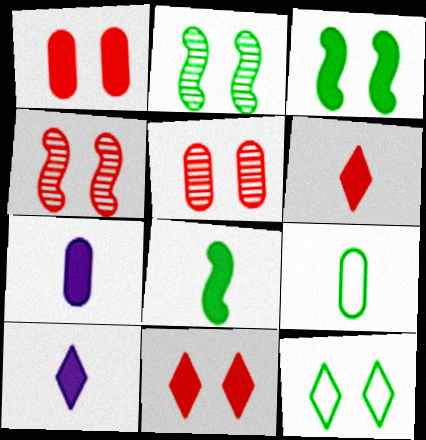[[6, 7, 8]]